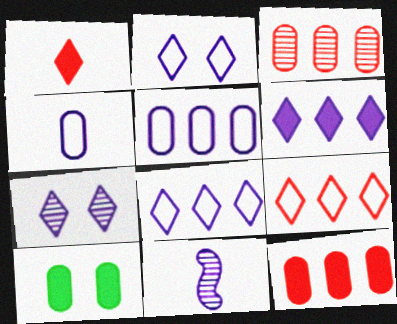[[3, 4, 10], 
[9, 10, 11]]